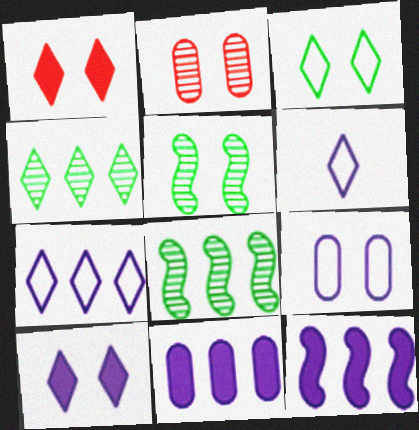[[1, 4, 6], 
[1, 5, 9]]